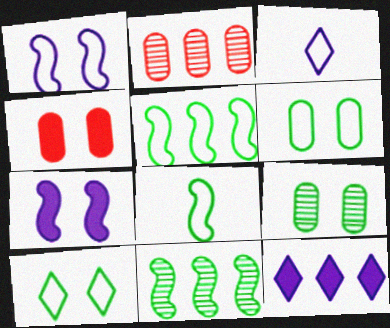[[2, 5, 12], 
[3, 4, 11]]